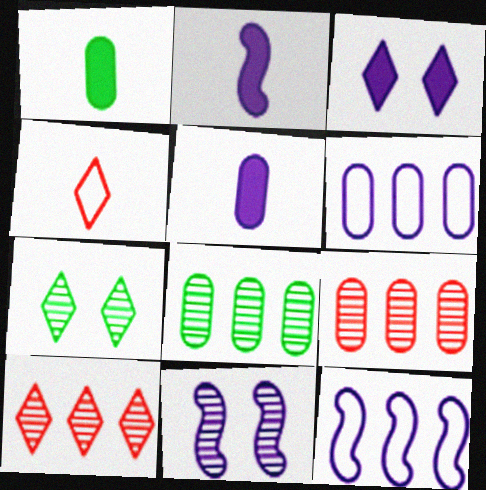[[2, 11, 12]]